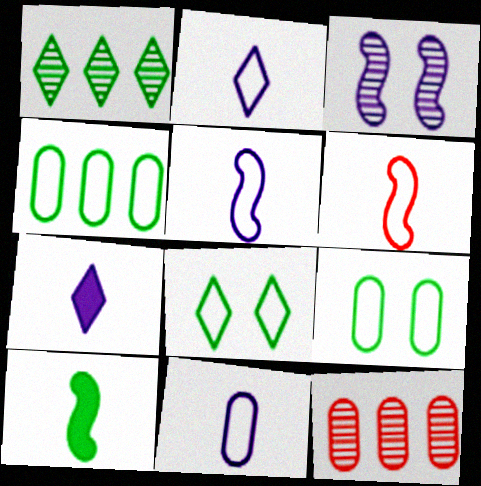[[1, 9, 10], 
[2, 5, 11]]